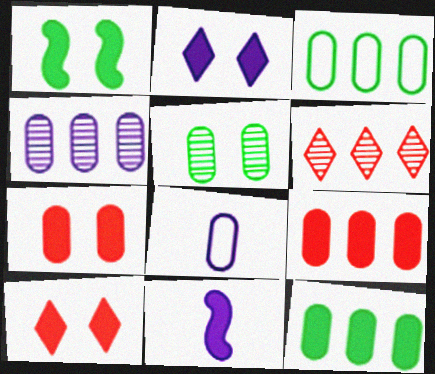[[1, 2, 7], 
[1, 6, 8], 
[3, 4, 9], 
[5, 8, 9], 
[10, 11, 12]]